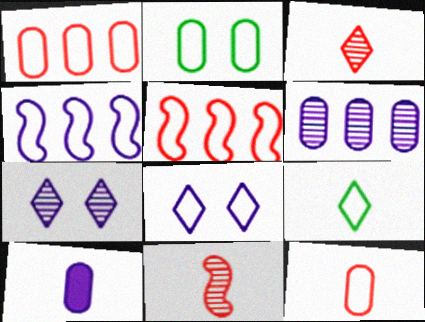[[4, 7, 10], 
[9, 10, 11]]